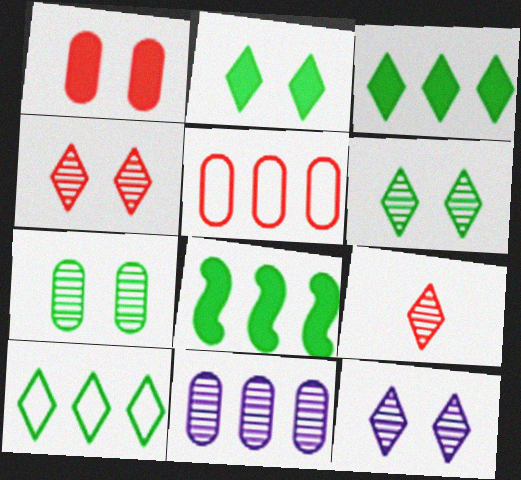[[4, 6, 12]]